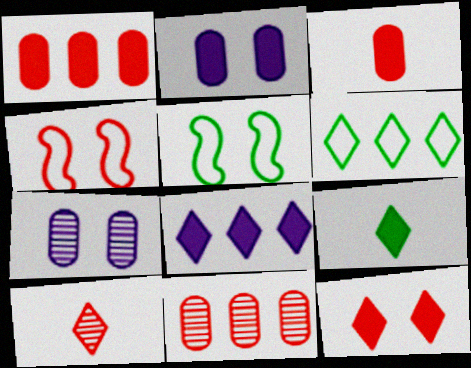[[1, 4, 10], 
[5, 7, 12], 
[8, 9, 12]]